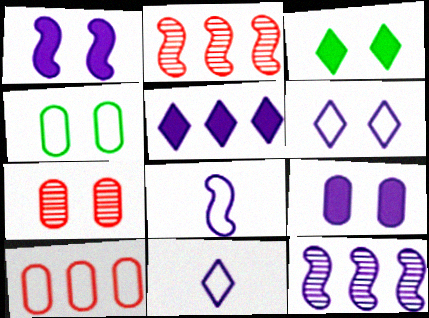[[1, 8, 12], 
[4, 7, 9], 
[9, 11, 12]]